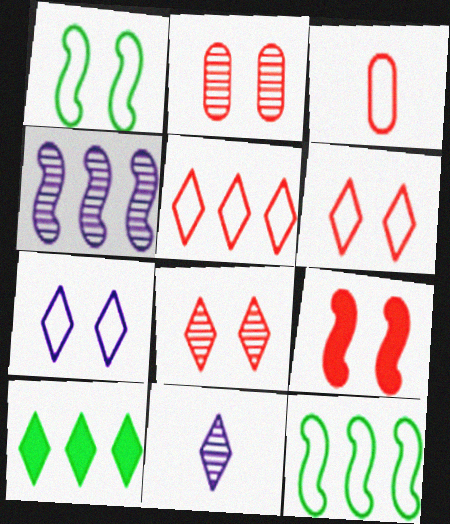[[2, 6, 9], 
[3, 7, 12], 
[6, 10, 11]]